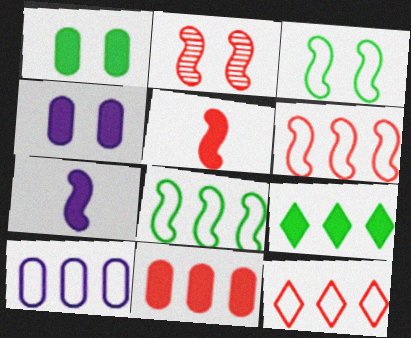[[2, 5, 6], 
[2, 7, 8], 
[4, 5, 9], 
[8, 10, 12]]